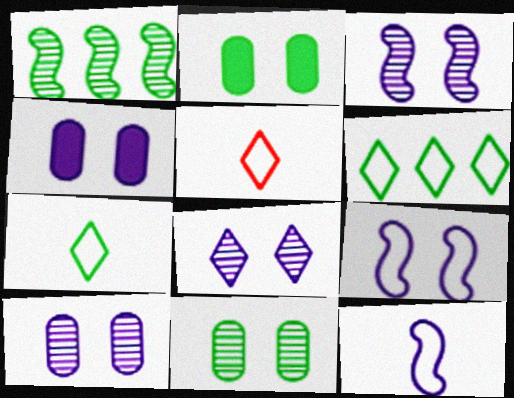[[1, 2, 7], 
[1, 4, 5], 
[3, 8, 10], 
[4, 8, 9]]